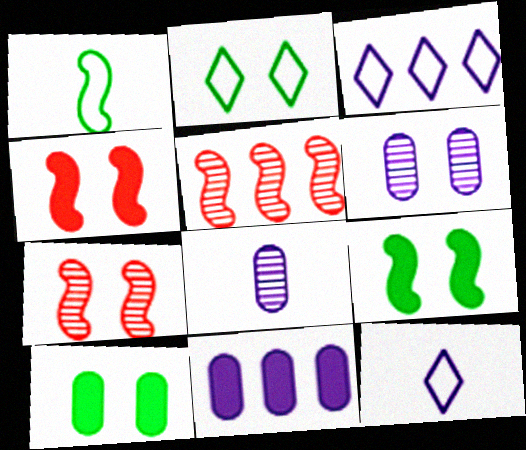[[2, 4, 6], 
[5, 10, 12]]